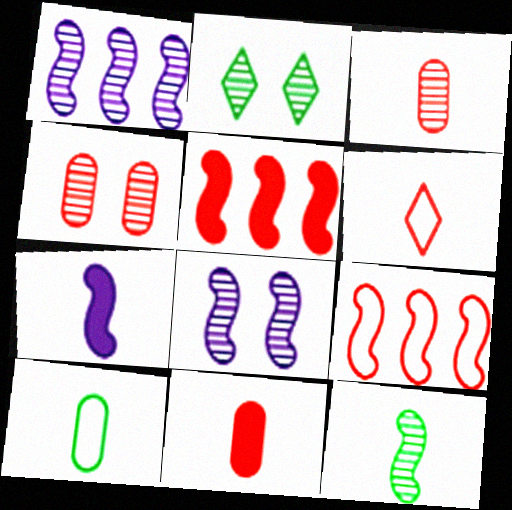[[1, 2, 3], 
[2, 4, 8], 
[4, 5, 6]]